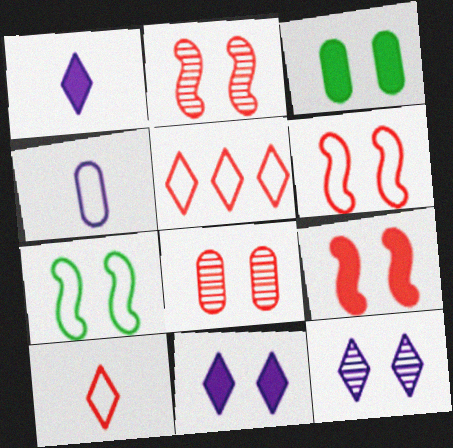[[2, 6, 9], 
[3, 6, 12], 
[3, 9, 11], 
[4, 5, 7], 
[7, 8, 11]]